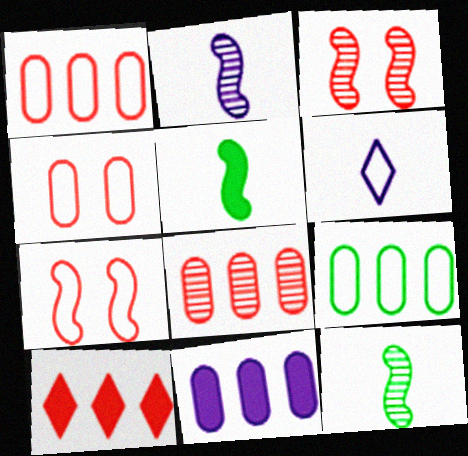[[6, 7, 9], 
[8, 9, 11]]